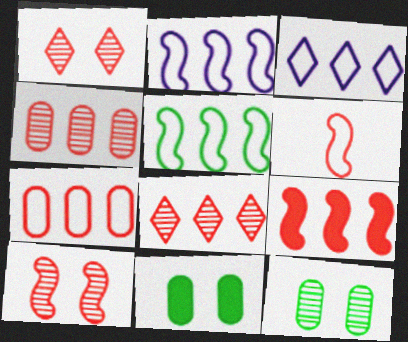[[3, 5, 7], 
[6, 9, 10], 
[7, 8, 9]]